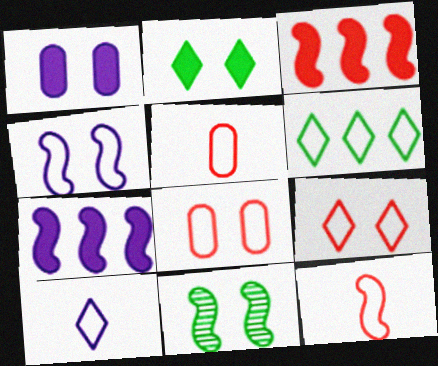[[1, 9, 11], 
[4, 5, 6], 
[6, 9, 10], 
[7, 11, 12]]